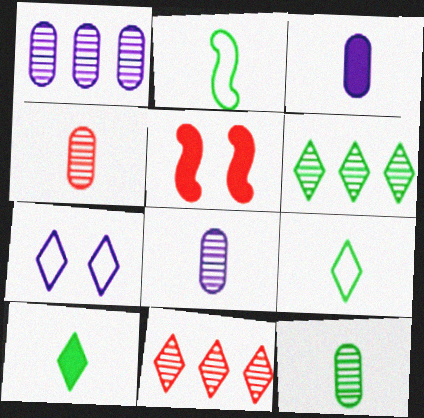[[1, 5, 9], 
[2, 10, 12], 
[4, 8, 12], 
[7, 10, 11]]